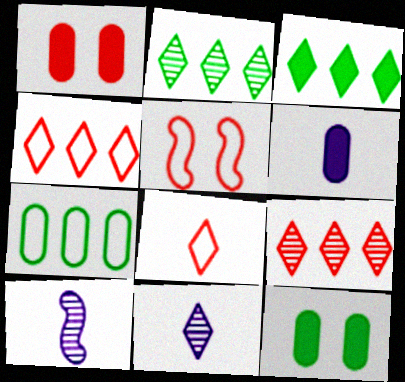[[2, 5, 6], 
[4, 10, 12]]